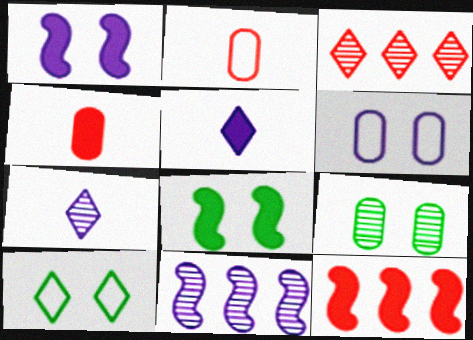[[3, 5, 10], 
[4, 10, 11], 
[5, 6, 11], 
[8, 9, 10]]